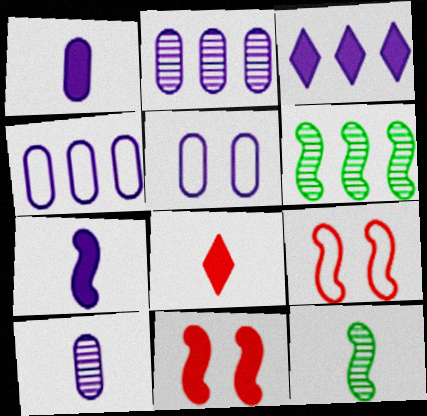[[1, 2, 5], 
[5, 6, 8], 
[6, 7, 9]]